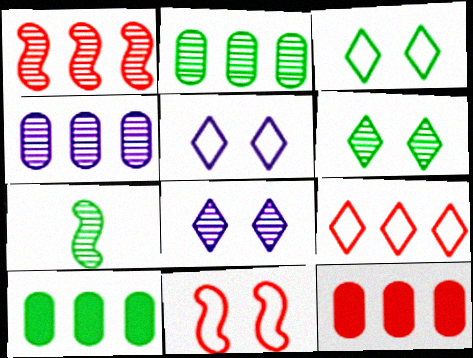[[1, 9, 12], 
[2, 6, 7], 
[3, 7, 10], 
[5, 7, 12]]